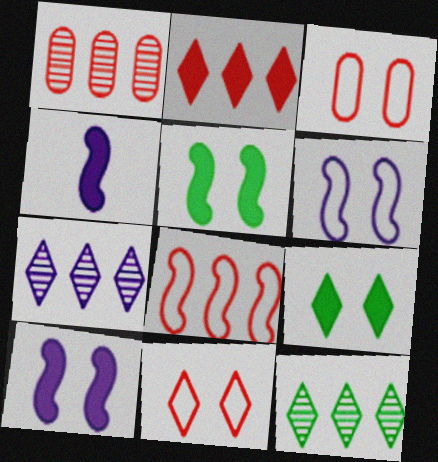[[1, 2, 8], 
[3, 4, 12]]